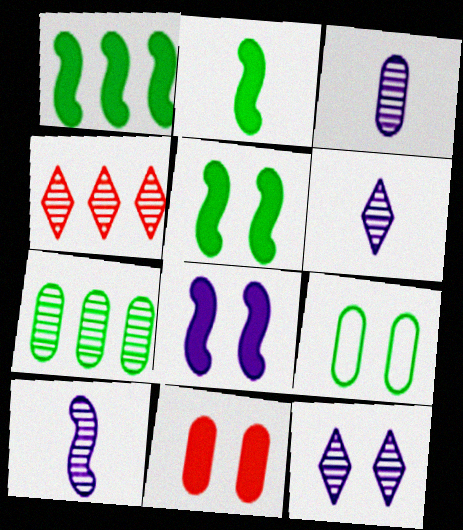[[1, 2, 5], 
[3, 6, 10]]